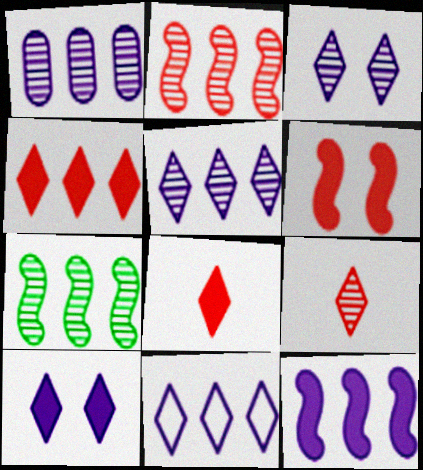[[1, 11, 12]]